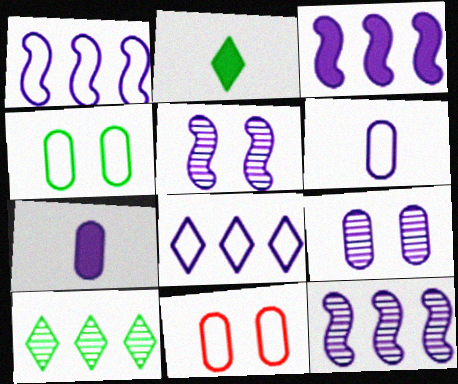[[1, 3, 12], 
[2, 11, 12], 
[5, 7, 8]]